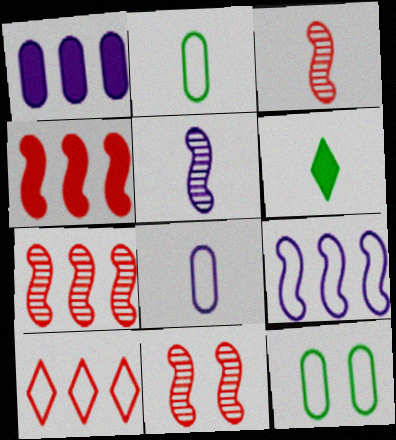[[3, 6, 8], 
[3, 7, 11]]